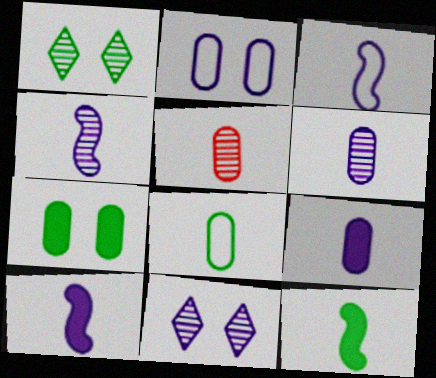[[3, 4, 10], 
[5, 8, 9]]